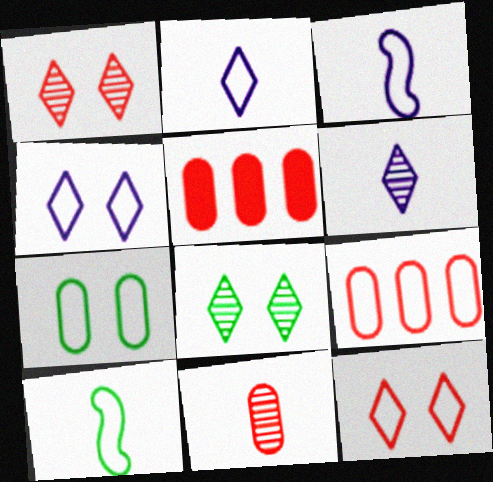[[3, 5, 8], 
[4, 9, 10]]